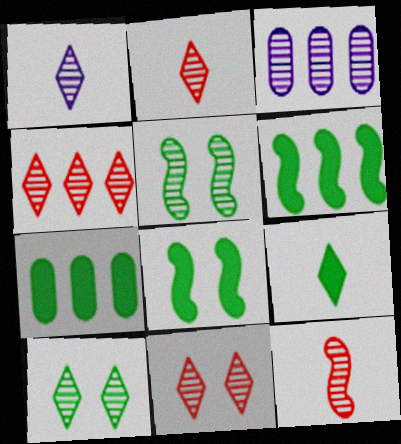[[1, 4, 10], 
[2, 3, 5], 
[2, 4, 11], 
[3, 10, 12], 
[7, 8, 9]]